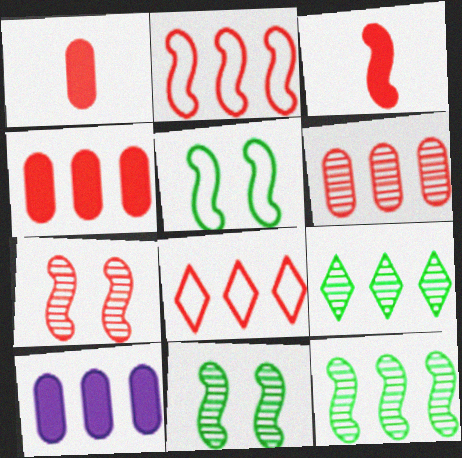[[1, 7, 8], 
[2, 3, 7], 
[2, 9, 10], 
[8, 10, 12]]